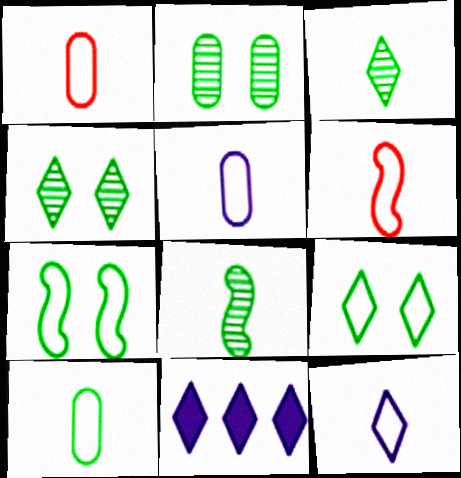[[1, 5, 10], 
[2, 6, 11], 
[6, 10, 12]]